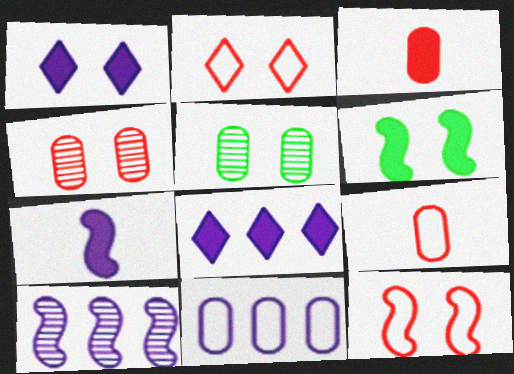[[1, 5, 12], 
[3, 5, 11], 
[3, 6, 8], 
[8, 10, 11]]